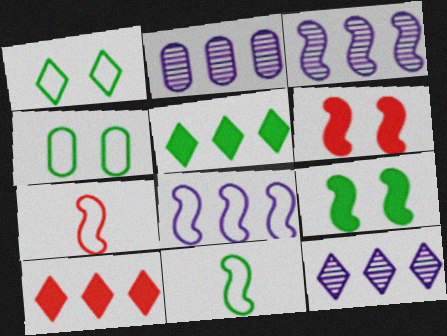[[2, 3, 12], 
[3, 6, 11], 
[3, 7, 9]]